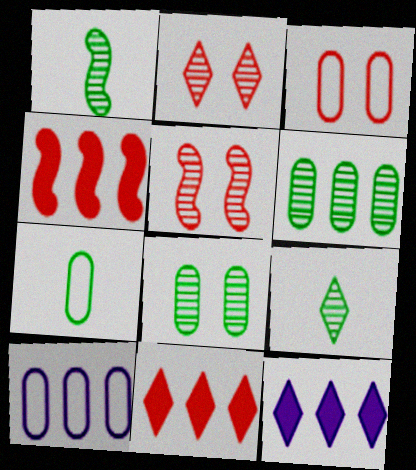[[1, 3, 12], 
[3, 7, 10], 
[5, 7, 12]]